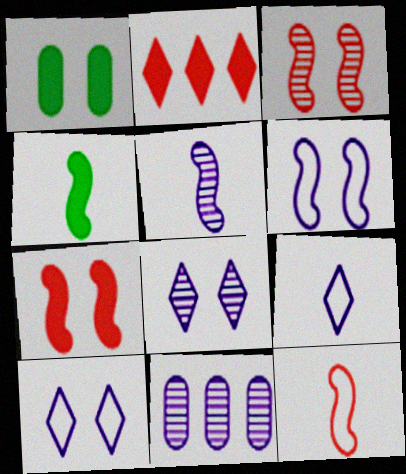[[1, 3, 10], 
[4, 5, 12], 
[5, 8, 11]]